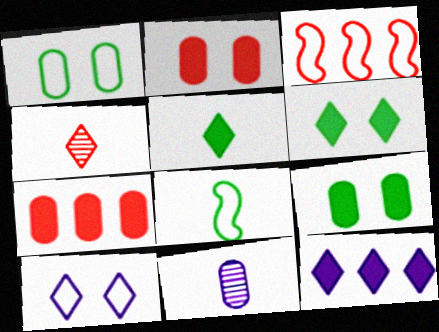[[1, 7, 11], 
[2, 3, 4], 
[3, 6, 11]]